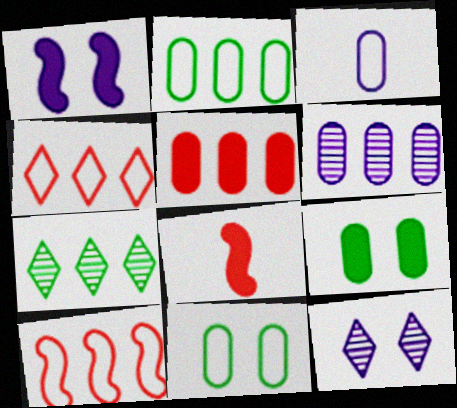[[2, 5, 6], 
[2, 8, 12]]